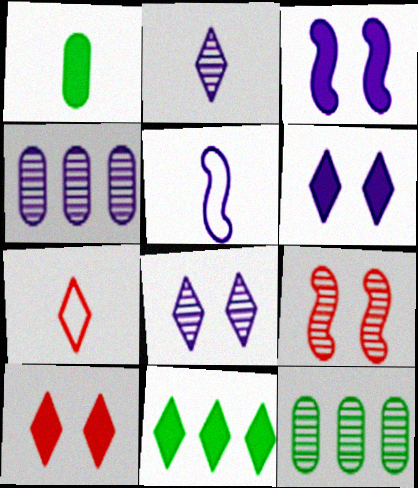[[2, 9, 12], 
[3, 7, 12], 
[4, 5, 6], 
[5, 10, 12], 
[7, 8, 11]]